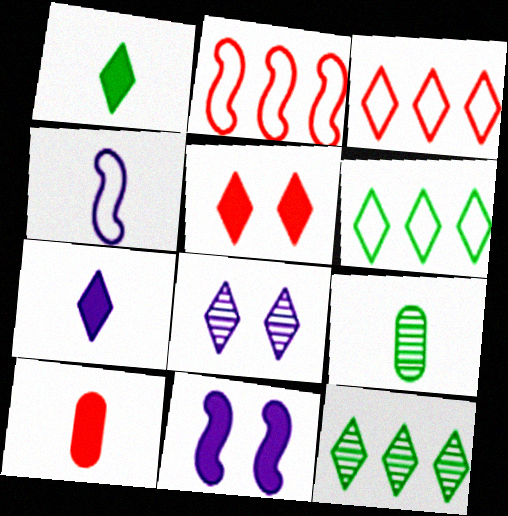[[1, 3, 8], 
[3, 9, 11]]